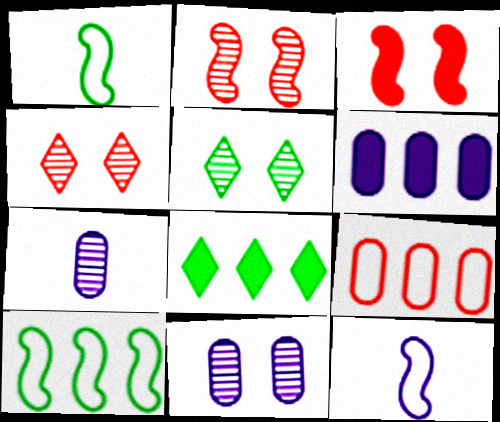[[1, 4, 6], 
[2, 5, 11]]